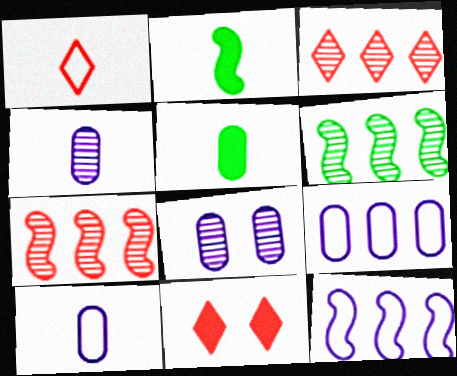[[1, 2, 4], 
[1, 3, 11], 
[6, 10, 11]]